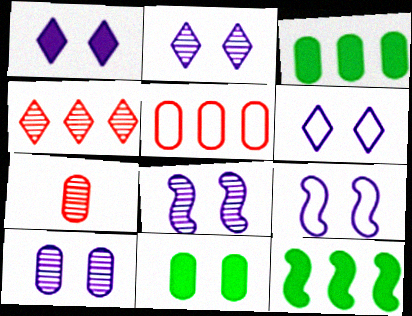[[1, 2, 6], 
[1, 9, 10], 
[2, 8, 10], 
[6, 7, 12]]